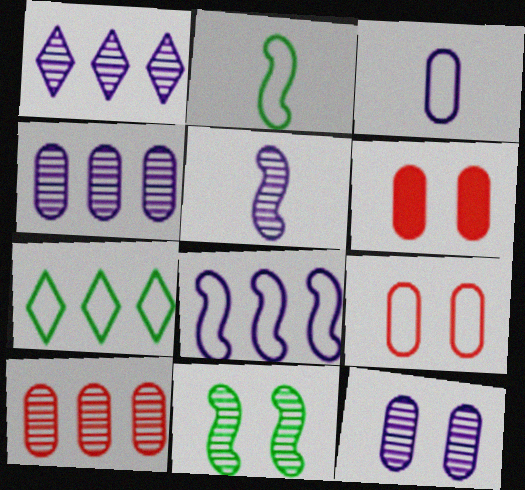[[1, 2, 6], 
[1, 5, 12], 
[5, 6, 7]]